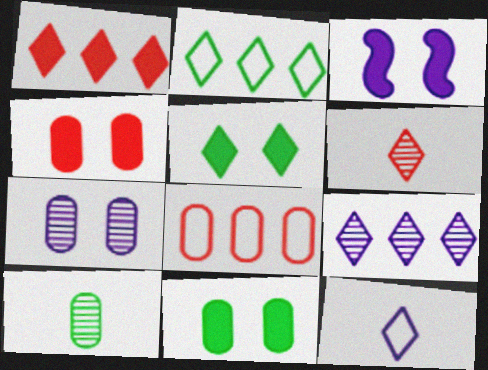[[1, 2, 9], 
[3, 4, 5]]